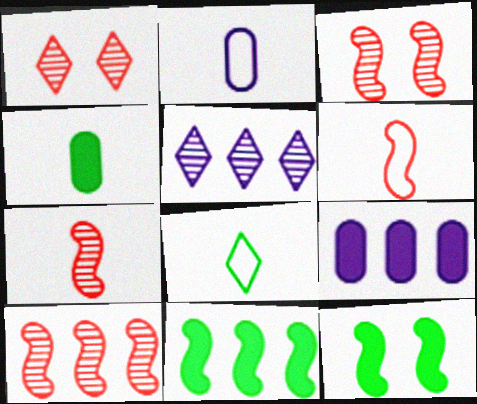[[1, 2, 11], 
[2, 6, 8], 
[3, 7, 10], 
[3, 8, 9]]